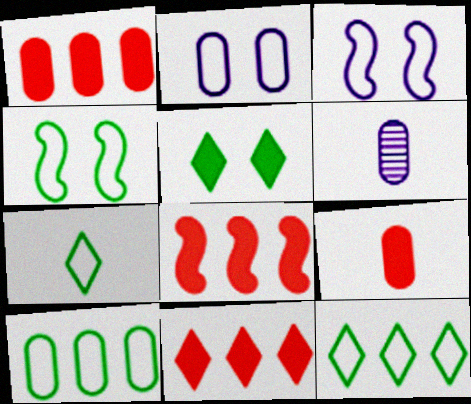[[1, 8, 11], 
[4, 6, 11], 
[4, 7, 10]]